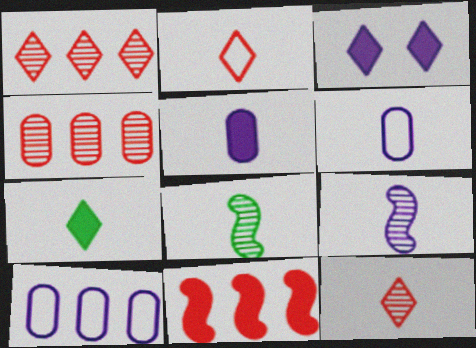[[2, 5, 8], 
[3, 9, 10]]